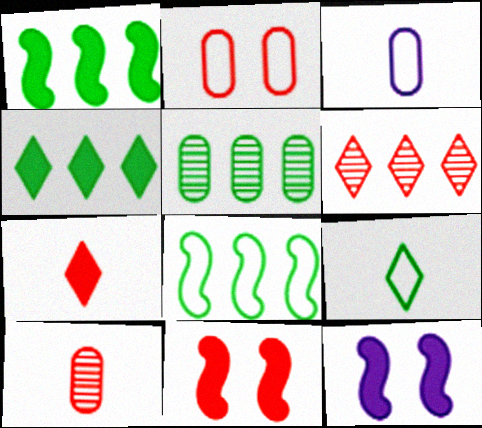[[4, 5, 8]]